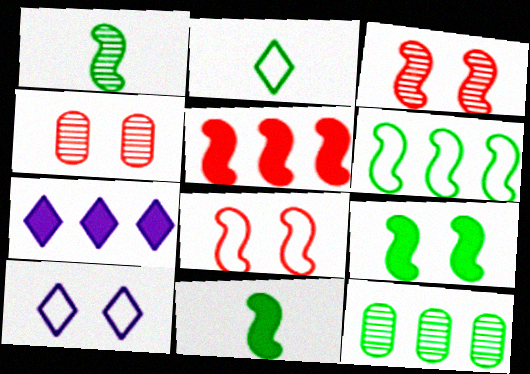[[1, 6, 9], 
[2, 9, 12], 
[4, 9, 10]]